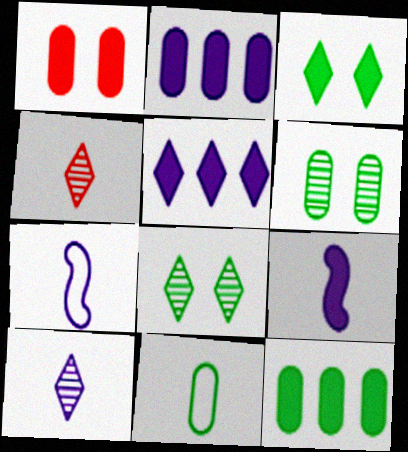[[4, 9, 11], 
[6, 11, 12]]